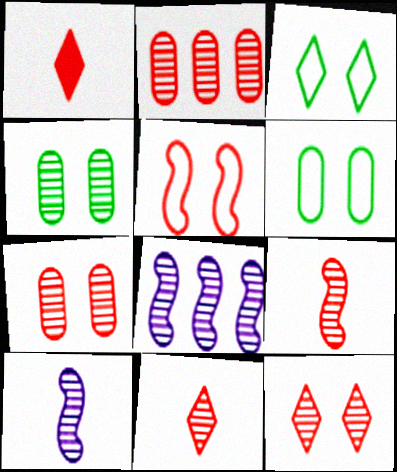[[1, 2, 5], 
[1, 6, 8], 
[2, 9, 12], 
[4, 8, 11]]